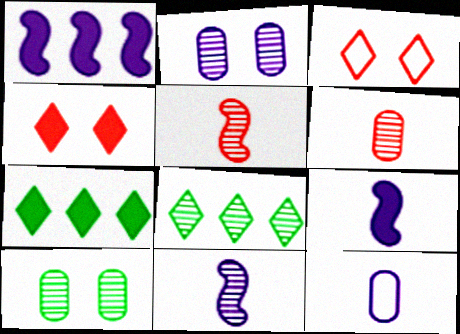[[2, 5, 8]]